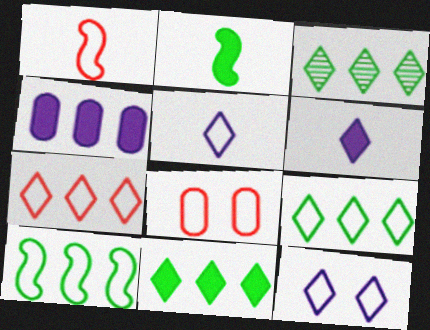[[1, 7, 8], 
[3, 9, 11], 
[5, 8, 10]]